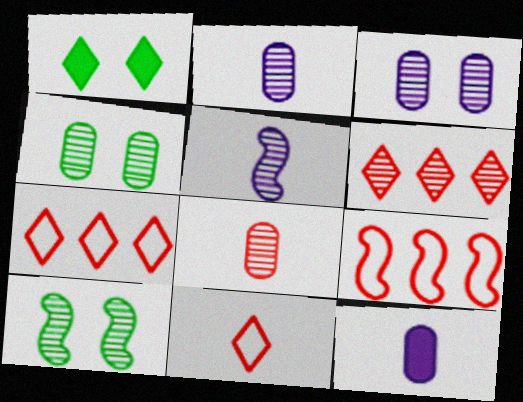[[1, 2, 9], 
[2, 6, 10], 
[4, 5, 6], 
[7, 10, 12]]